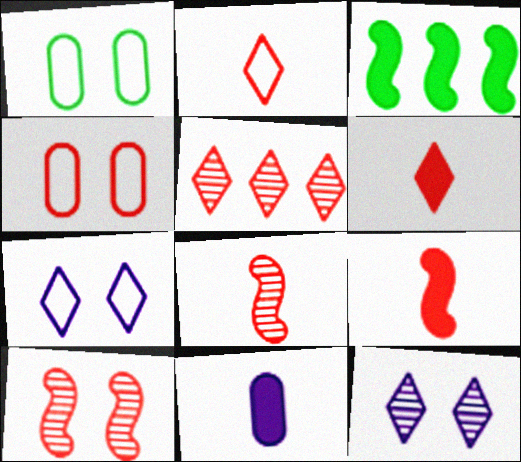[[4, 5, 9]]